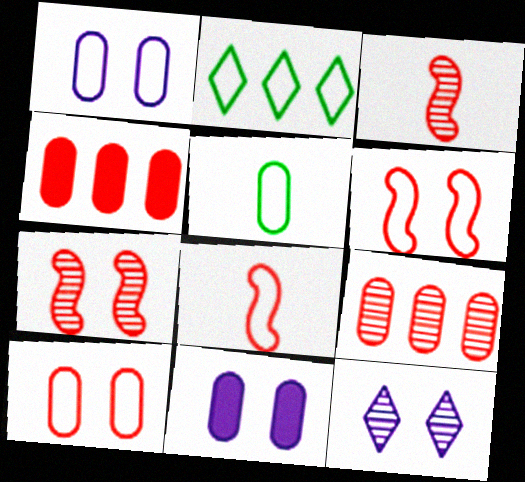[[1, 2, 8], 
[2, 3, 11], 
[5, 9, 11]]